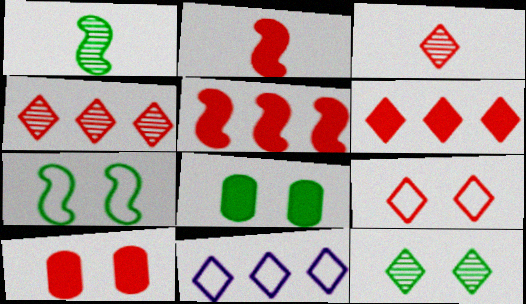[[1, 10, 11], 
[2, 6, 10], 
[3, 6, 9], 
[7, 8, 12]]